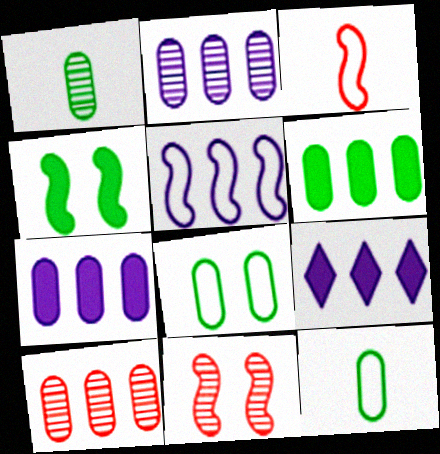[[1, 6, 8], 
[2, 5, 9], 
[9, 11, 12]]